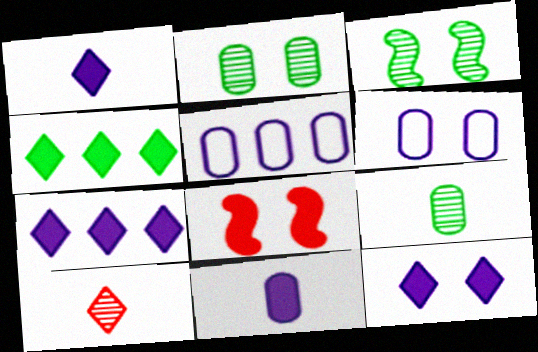[[1, 7, 12], 
[4, 8, 11]]